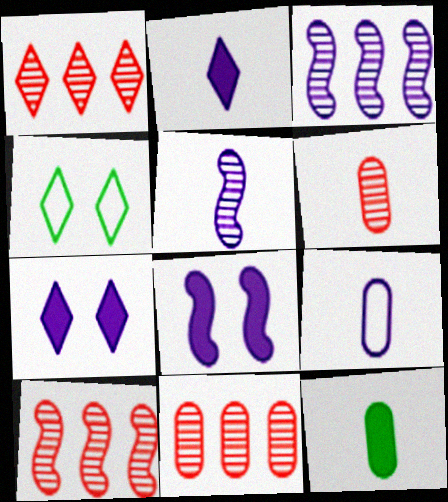[[1, 2, 4], 
[1, 10, 11], 
[2, 5, 9], 
[3, 7, 9], 
[6, 9, 12]]